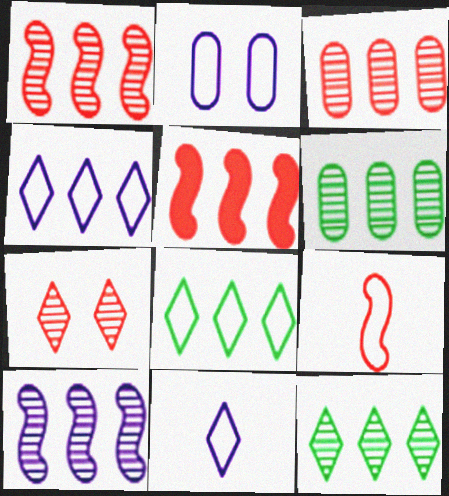[[2, 8, 9], 
[3, 10, 12], 
[4, 5, 6]]